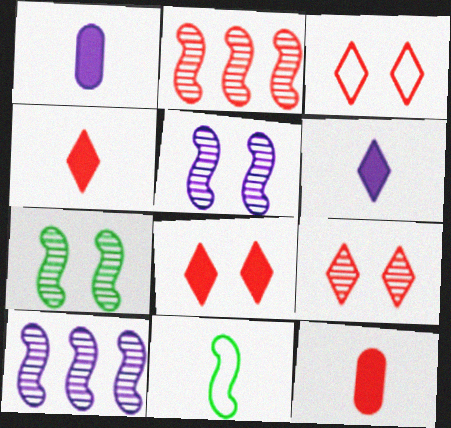[[2, 3, 12], 
[3, 8, 9]]